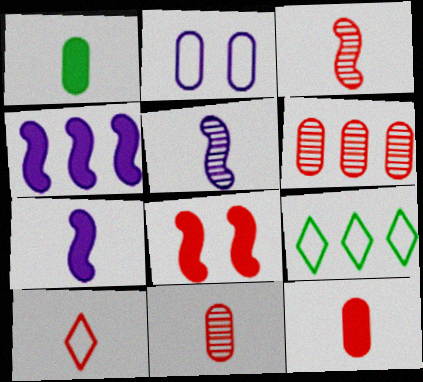[[1, 2, 6], 
[1, 5, 10], 
[3, 10, 12], 
[4, 6, 9], 
[6, 8, 10]]